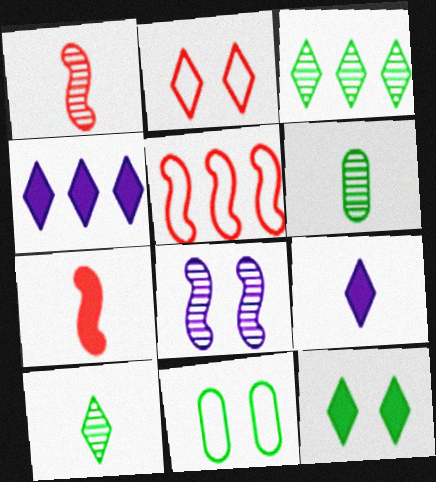[[1, 4, 11], 
[2, 3, 9], 
[2, 4, 10]]